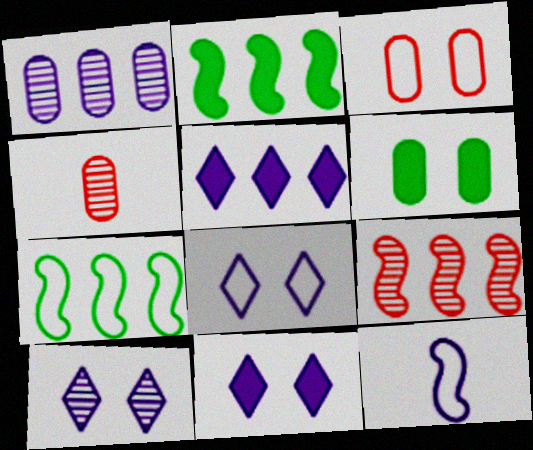[[1, 11, 12], 
[2, 4, 8], 
[4, 7, 11], 
[8, 10, 11]]